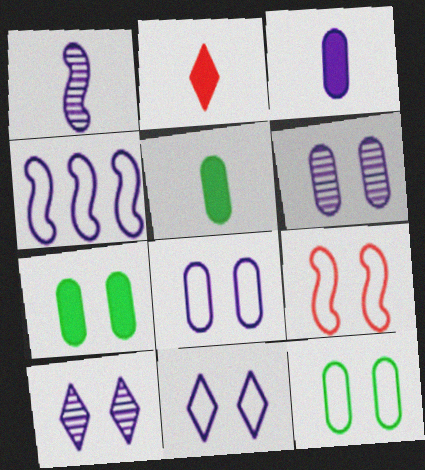[[3, 4, 10], 
[7, 9, 10], 
[9, 11, 12]]